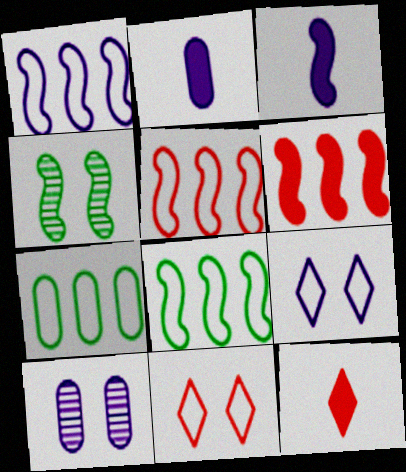[[1, 5, 8], 
[3, 4, 5], 
[8, 10, 12]]